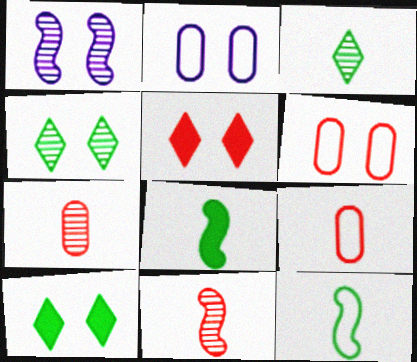[[1, 6, 10]]